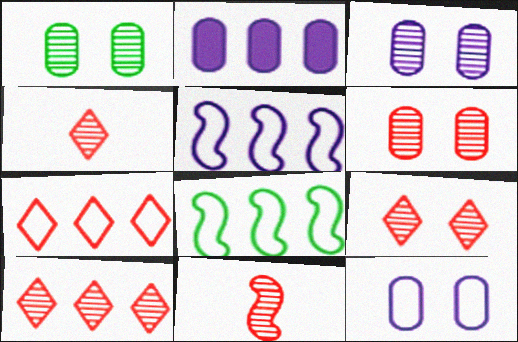[[1, 3, 6], 
[2, 8, 10], 
[4, 9, 10], 
[6, 10, 11]]